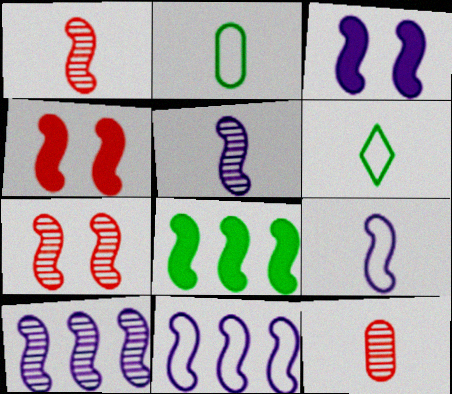[[3, 5, 11], 
[3, 9, 10], 
[7, 8, 9]]